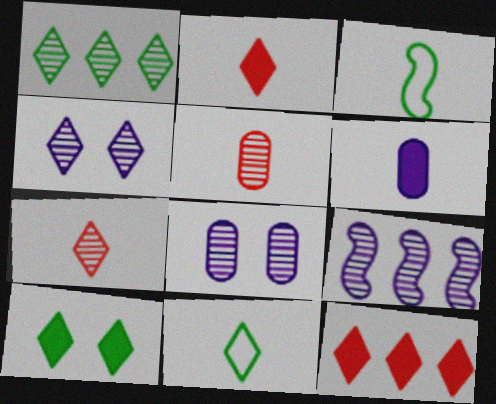[[1, 4, 7], 
[1, 10, 11], 
[3, 6, 7], 
[3, 8, 12], 
[4, 11, 12]]